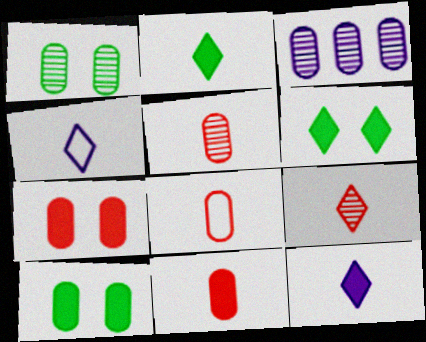[[1, 3, 5], 
[2, 4, 9], 
[3, 8, 10], 
[5, 8, 11]]